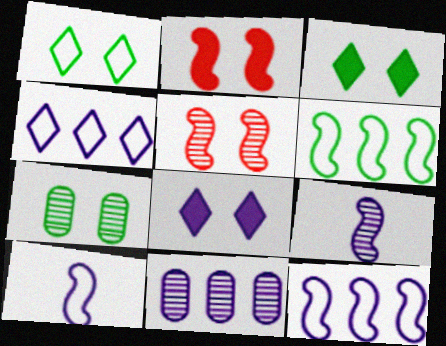[[2, 6, 9], 
[8, 10, 11]]